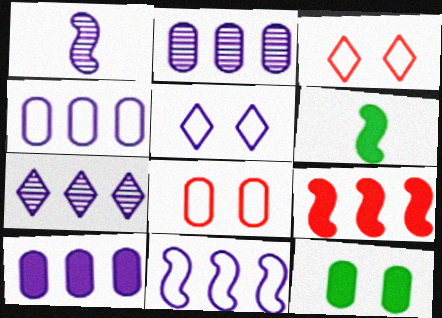[[1, 5, 10], 
[2, 3, 6], 
[2, 4, 10], 
[6, 7, 8], 
[7, 10, 11]]